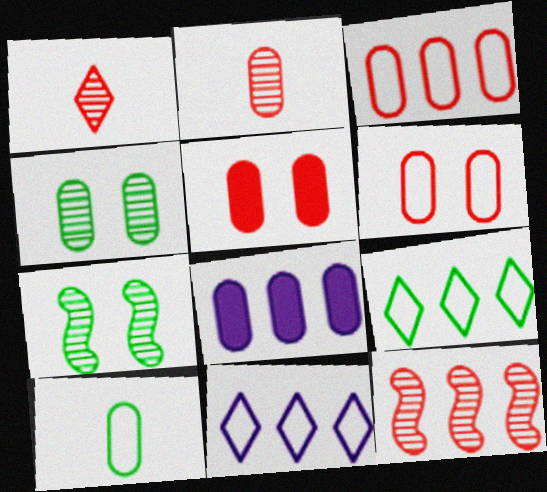[[2, 3, 5], 
[8, 9, 12]]